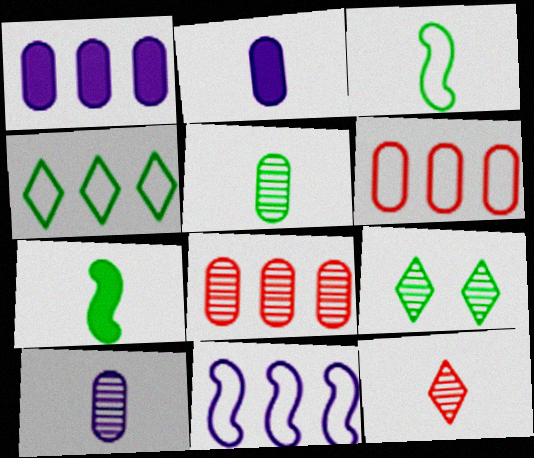[[2, 3, 12], 
[4, 6, 11]]